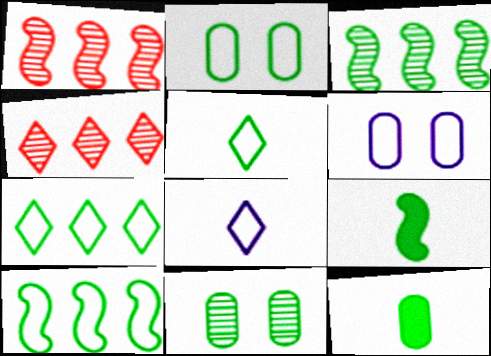[[2, 5, 10], 
[4, 6, 9], 
[7, 9, 11]]